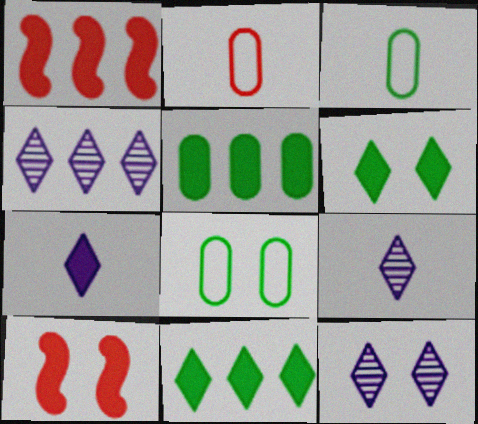[[1, 3, 12], 
[1, 8, 9], 
[3, 4, 10], 
[4, 9, 12], 
[5, 7, 10], 
[8, 10, 12]]